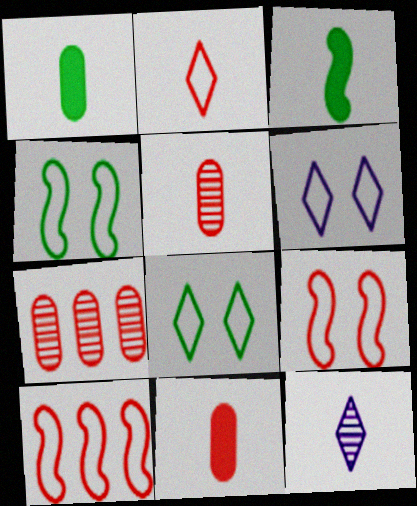[[3, 6, 7]]